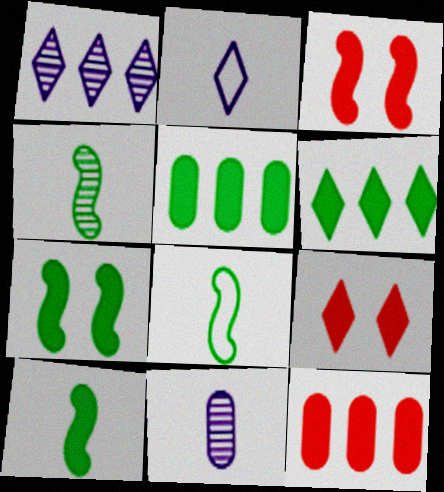[[4, 8, 10]]